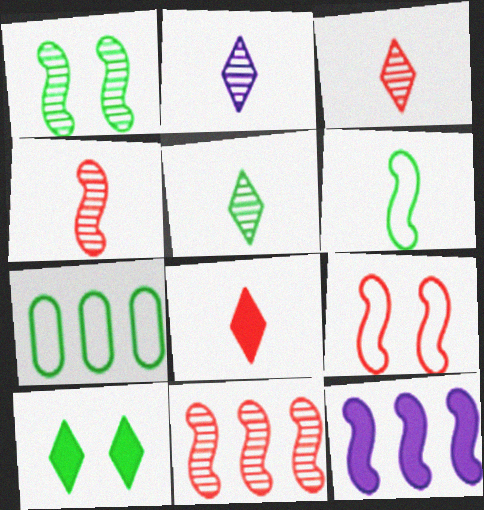[[2, 3, 5]]